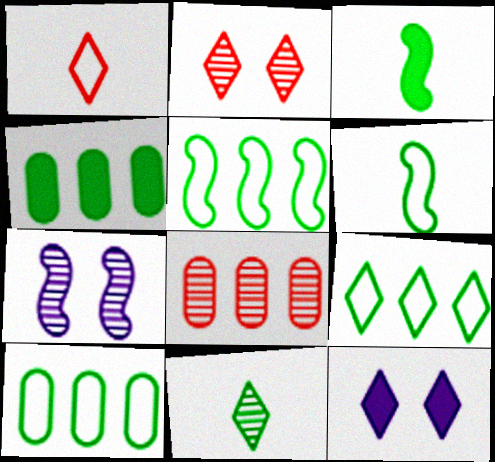[[1, 4, 7], 
[5, 9, 10], 
[6, 8, 12], 
[7, 8, 11]]